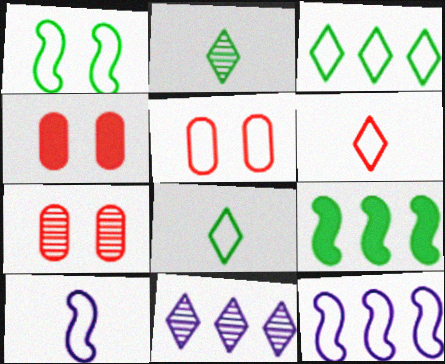[[2, 4, 12], 
[3, 5, 10], 
[4, 5, 7], 
[5, 8, 12]]